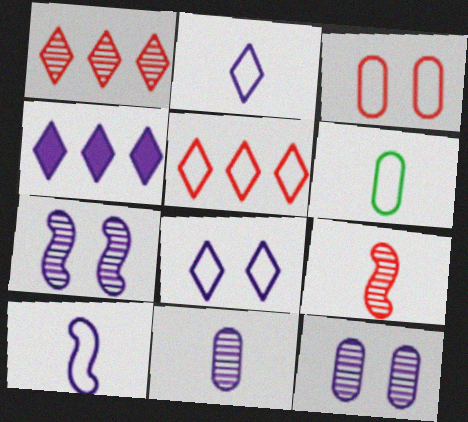[[4, 10, 12]]